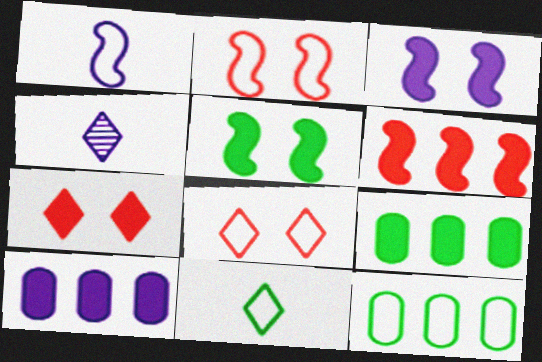[[1, 8, 12], 
[2, 4, 9]]